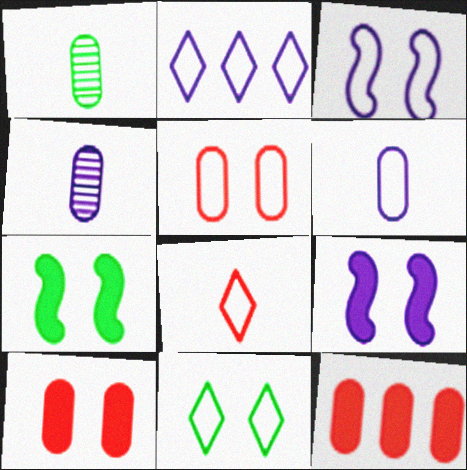[[2, 3, 6], 
[2, 4, 9], 
[2, 8, 11], 
[3, 5, 11]]